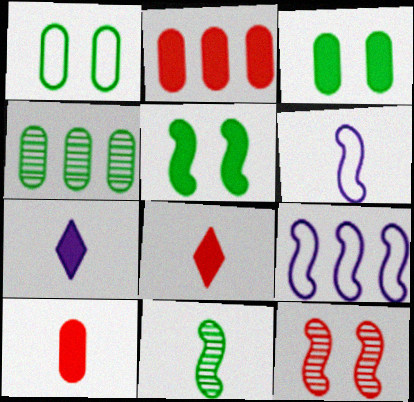[[2, 5, 7]]